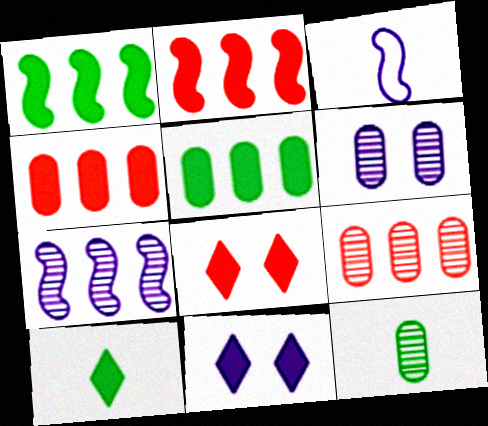[[6, 9, 12]]